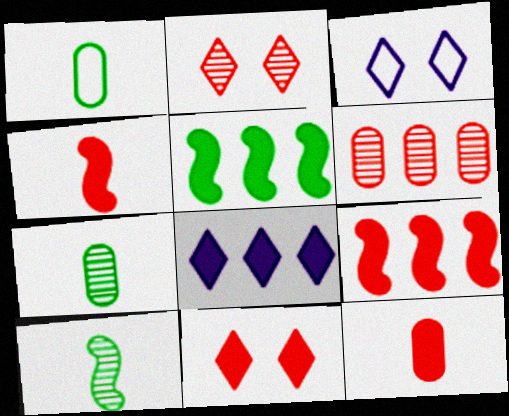[[3, 7, 9], 
[9, 11, 12]]